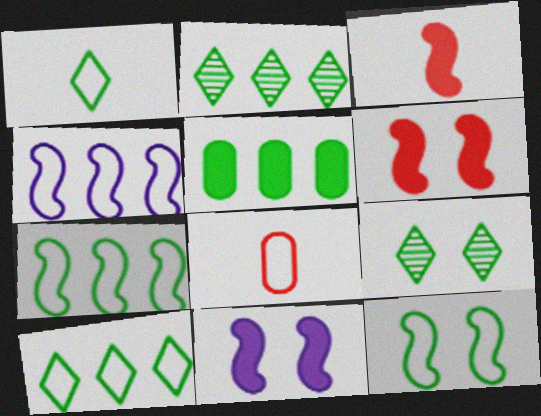[[2, 5, 7], 
[2, 8, 11]]